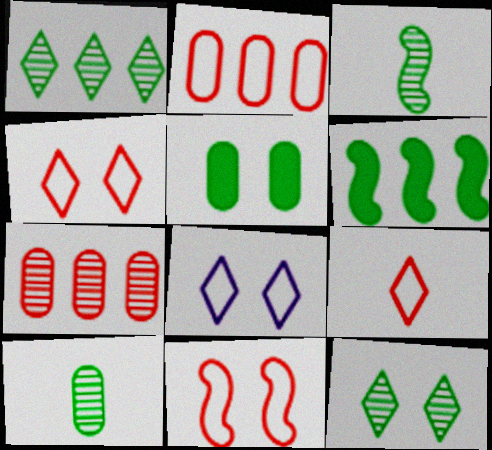[[2, 9, 11]]